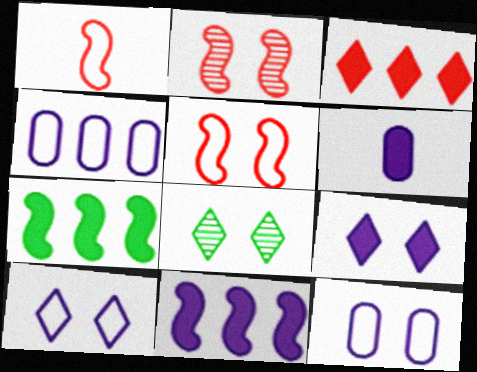[[6, 9, 11]]